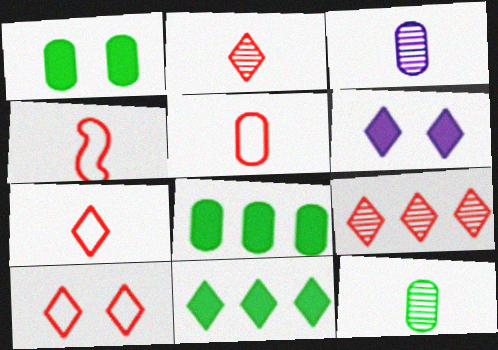[[4, 5, 7]]